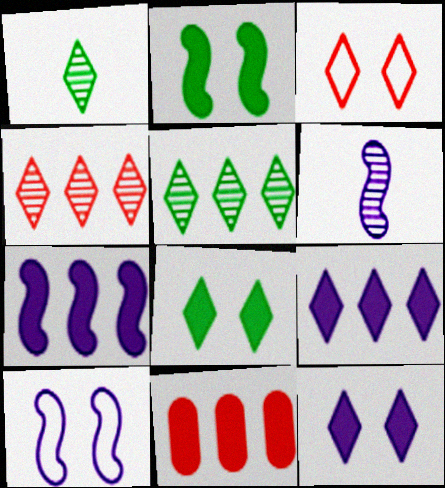[[1, 3, 9], 
[1, 10, 11], 
[6, 7, 10]]